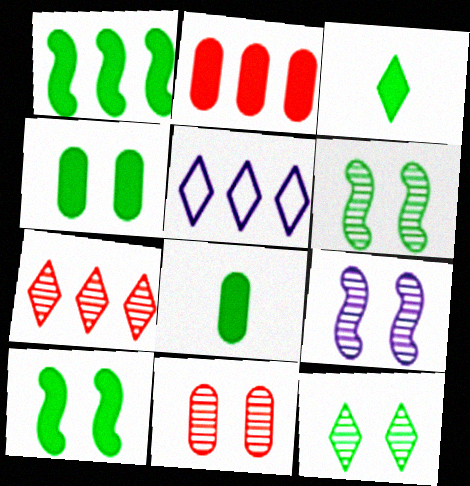[[1, 3, 4], 
[9, 11, 12]]